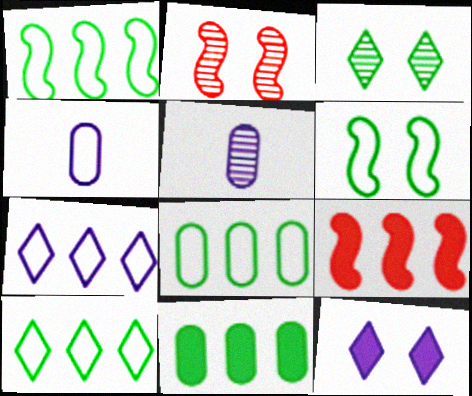[[1, 8, 10], 
[3, 4, 9]]